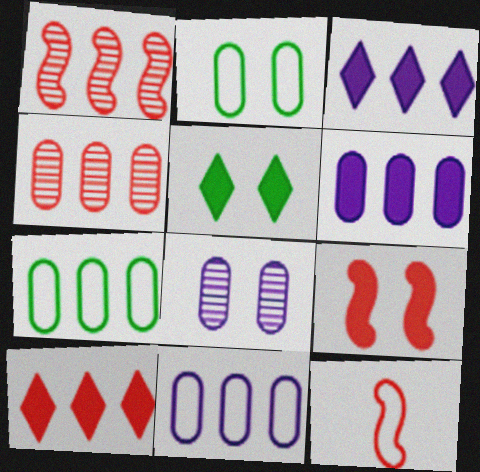[[1, 3, 7], 
[1, 9, 12], 
[4, 6, 7]]